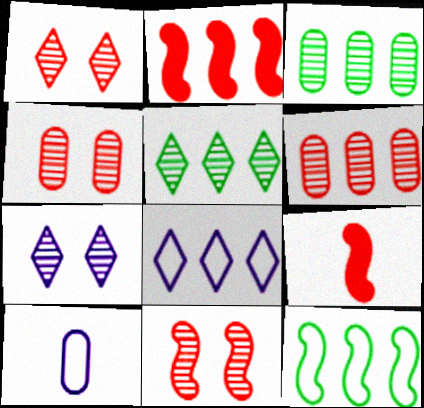[[1, 4, 11], 
[2, 3, 8]]